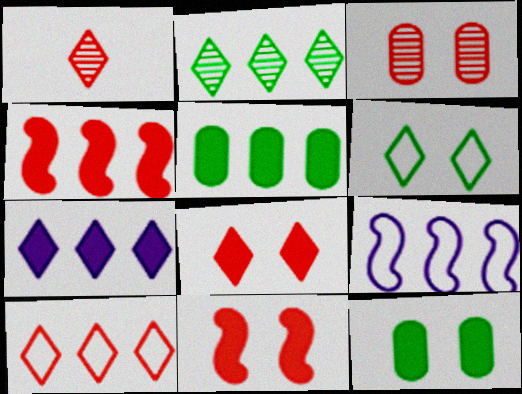[[1, 6, 7], 
[1, 8, 10], 
[1, 9, 12], 
[2, 7, 10], 
[4, 5, 7]]